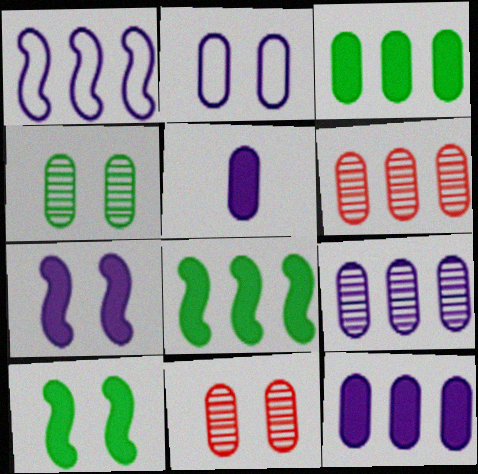[[2, 5, 9]]